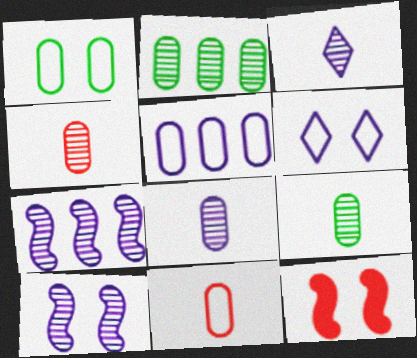[[1, 5, 11], 
[4, 8, 9]]